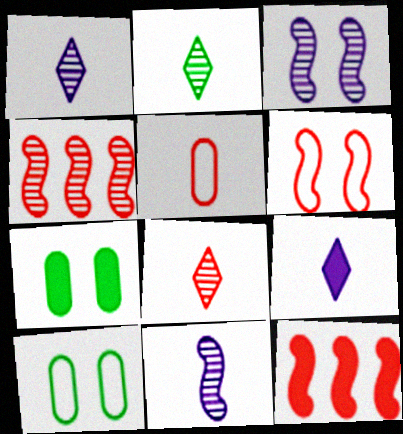[[1, 2, 8], 
[1, 10, 12], 
[4, 9, 10], 
[7, 9, 12]]